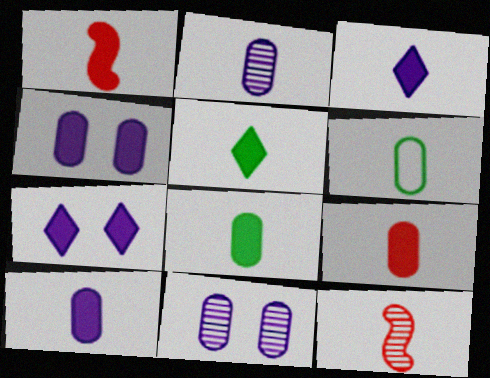[[1, 3, 8], 
[1, 5, 10], 
[2, 6, 9], 
[3, 6, 12], 
[8, 9, 10]]